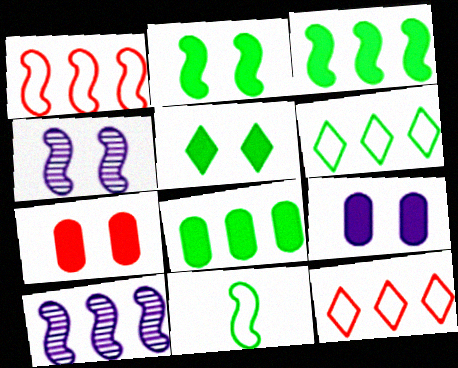[[1, 3, 10], 
[8, 10, 12]]